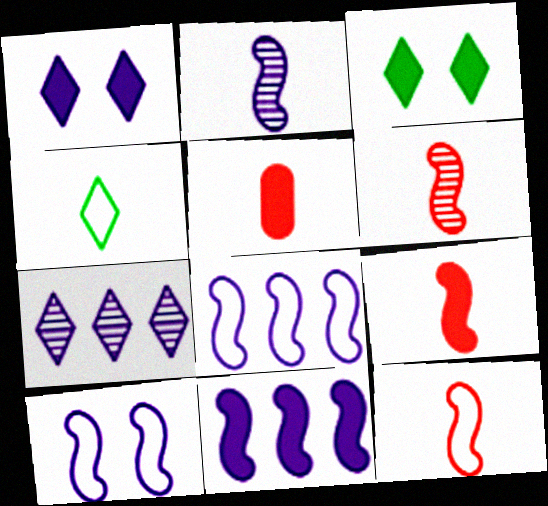[[2, 4, 5], 
[2, 10, 11], 
[3, 5, 11], 
[6, 9, 12]]